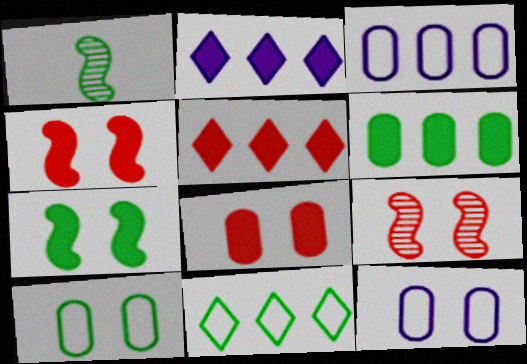[[1, 5, 12]]